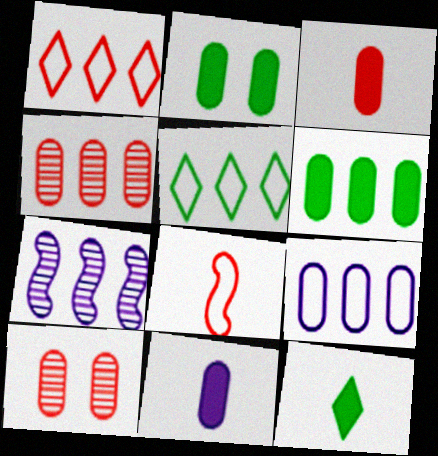[[1, 6, 7], 
[4, 6, 9]]